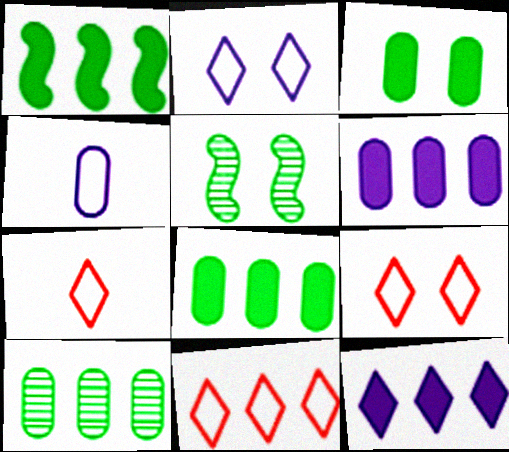[[5, 6, 7], 
[7, 9, 11]]